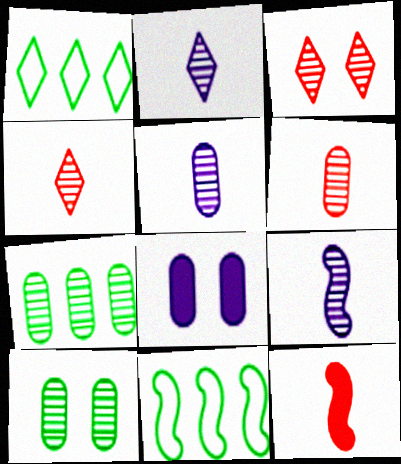[[2, 5, 9], 
[3, 7, 9], 
[4, 8, 11]]